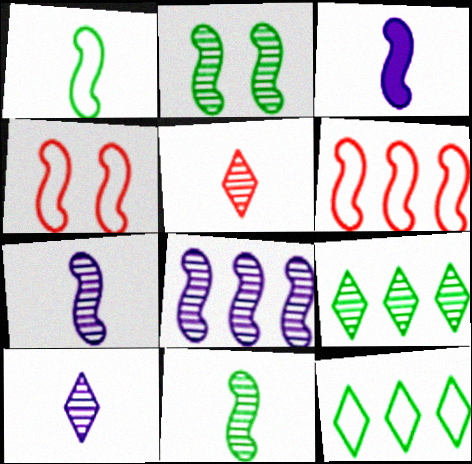[[2, 3, 6]]